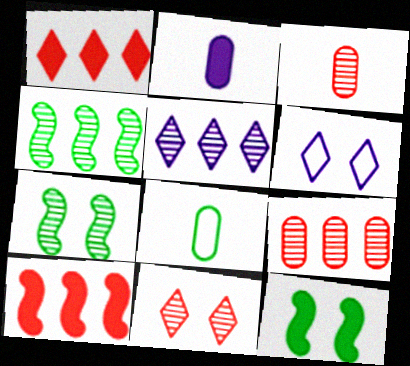[[1, 2, 12], 
[2, 3, 8], 
[3, 5, 7], 
[4, 5, 9]]